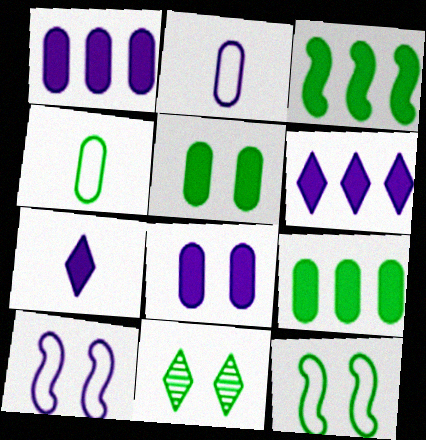[[3, 4, 11], 
[5, 11, 12]]